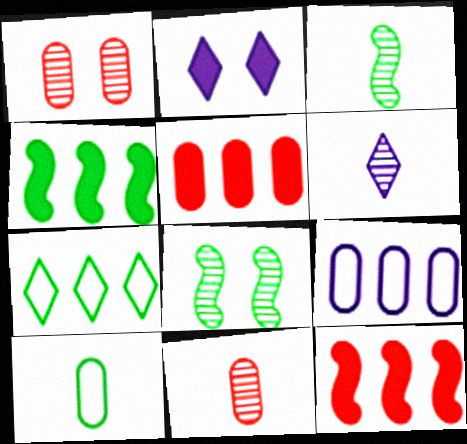[[3, 6, 11]]